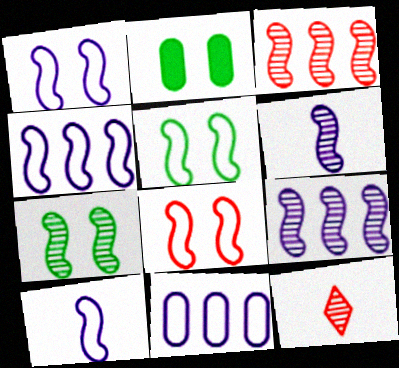[[1, 4, 10], 
[1, 5, 8], 
[2, 4, 12], 
[3, 6, 7]]